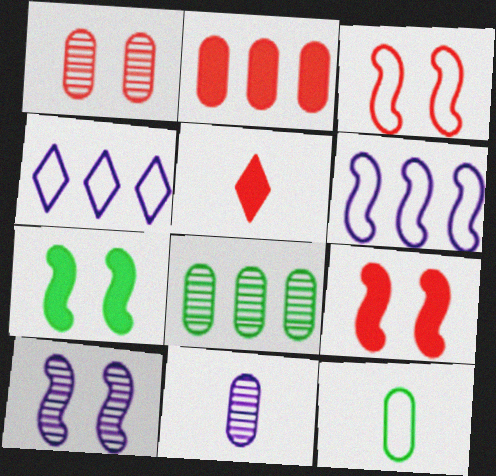[[1, 8, 11], 
[2, 5, 9], 
[3, 4, 12], 
[3, 7, 10]]